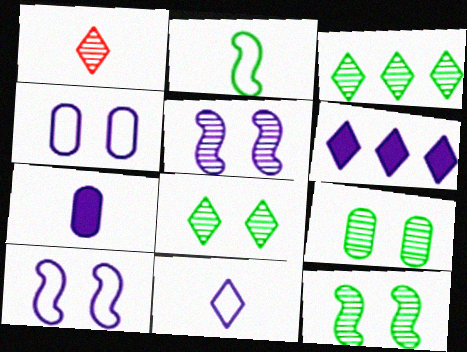[[1, 2, 7], 
[8, 9, 12]]